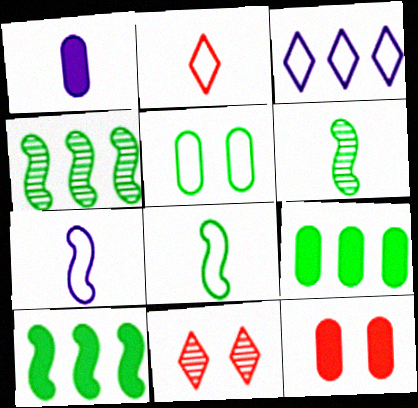[[1, 2, 6], 
[1, 9, 12], 
[3, 6, 12], 
[7, 9, 11]]